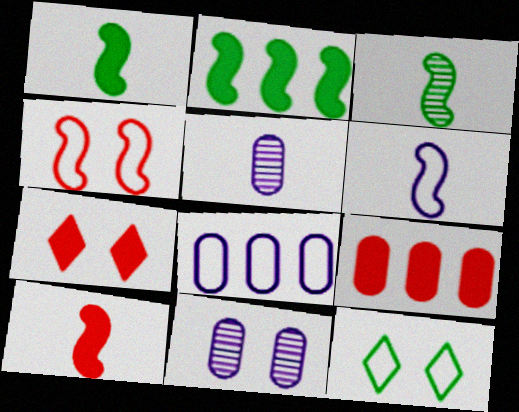[[3, 6, 10], 
[3, 7, 8], 
[7, 9, 10]]